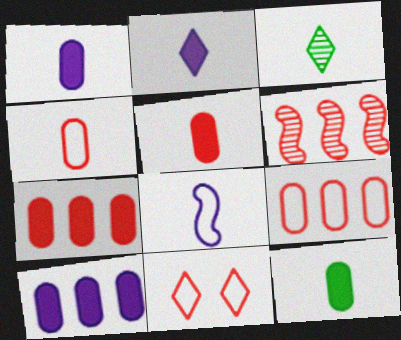[[1, 5, 12], 
[3, 5, 8], 
[5, 6, 11]]